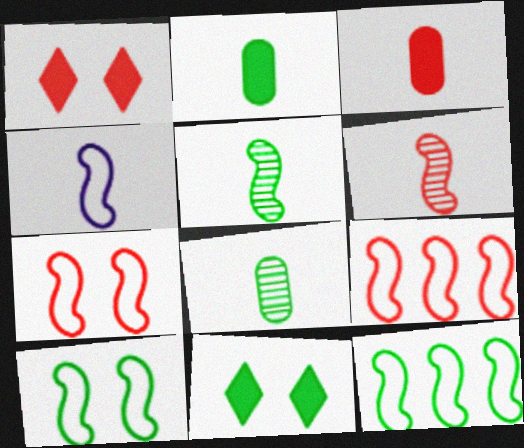[[4, 7, 12], 
[4, 9, 10], 
[8, 11, 12]]